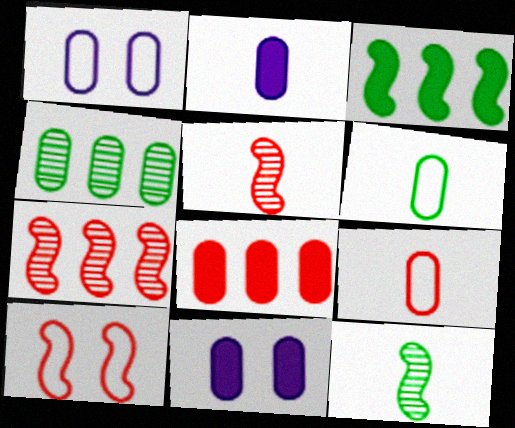[[4, 9, 11]]